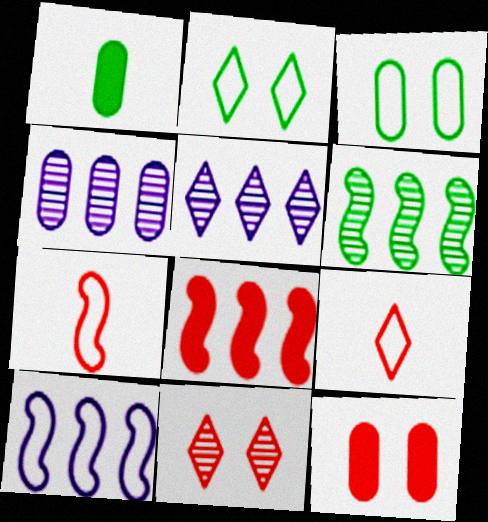[[1, 2, 6], 
[1, 10, 11], 
[3, 9, 10], 
[6, 8, 10]]